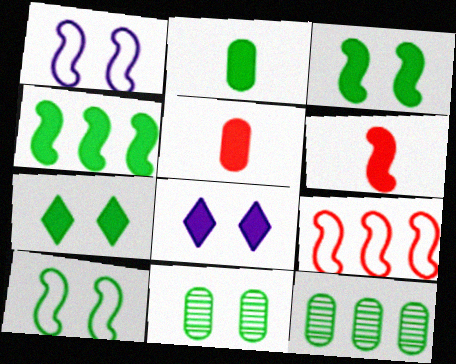[[2, 4, 7], 
[4, 5, 8], 
[7, 10, 11]]